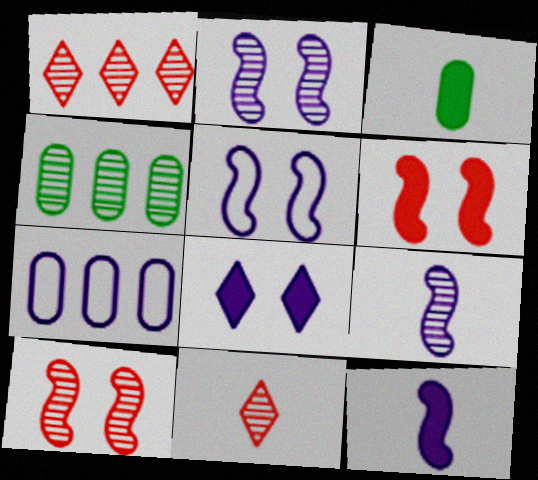[[1, 3, 5], 
[2, 4, 11], 
[7, 8, 9]]